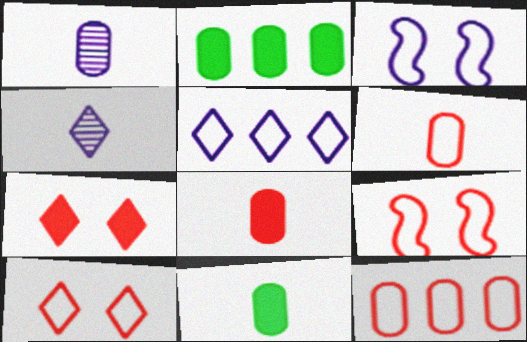[[1, 6, 11], 
[2, 4, 9]]